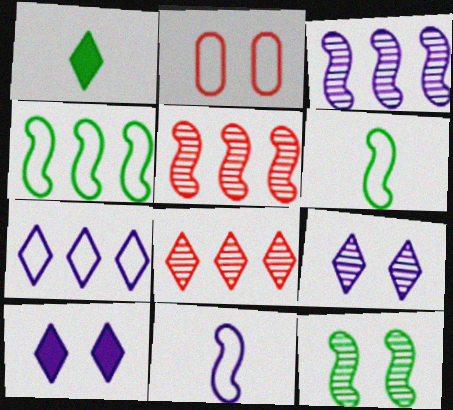[[1, 2, 3], 
[2, 6, 7], 
[2, 10, 12]]